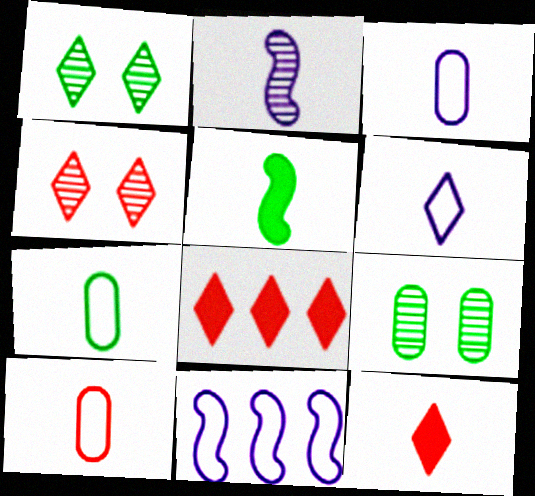[[1, 6, 8], 
[2, 7, 12], 
[3, 7, 10], 
[9, 11, 12]]